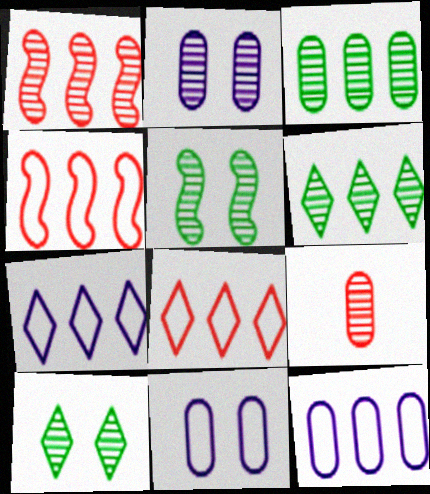[[2, 3, 9]]